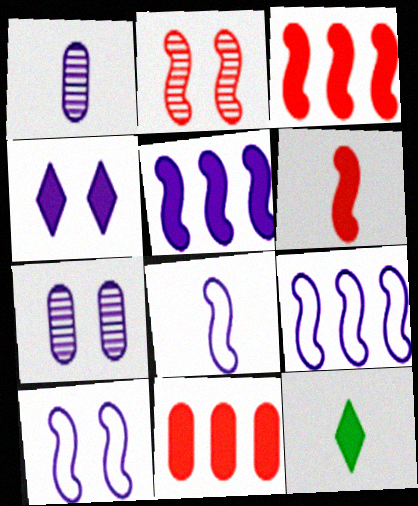[[1, 4, 9], 
[4, 7, 10], 
[8, 9, 10]]